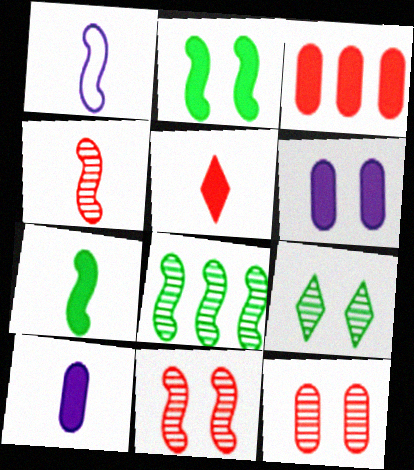[[1, 3, 9], 
[1, 4, 7], 
[5, 7, 10]]